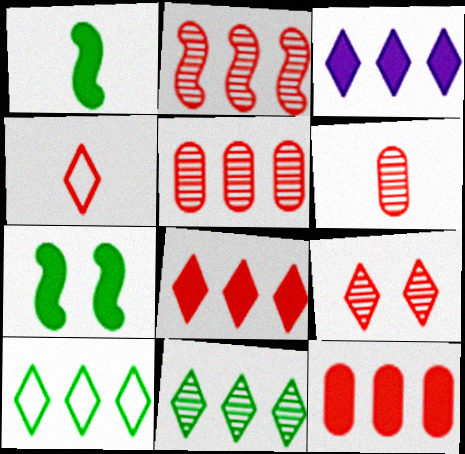[[2, 6, 9], 
[4, 8, 9]]